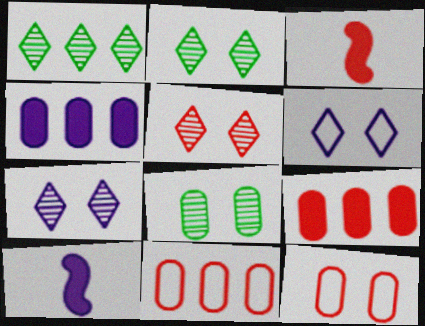[[1, 10, 12], 
[2, 5, 7], 
[2, 10, 11], 
[3, 5, 11]]